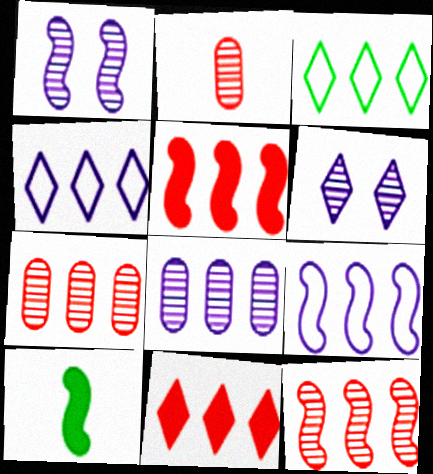[[3, 5, 8]]